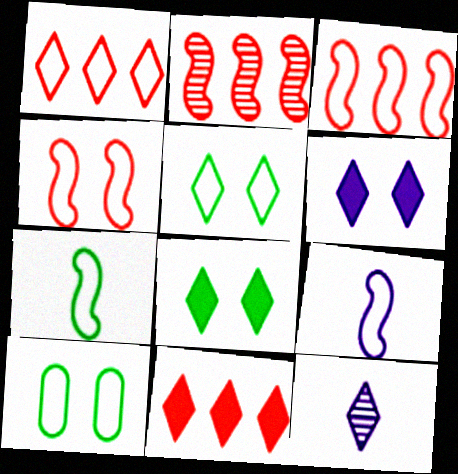[[1, 8, 12], 
[1, 9, 10], 
[5, 11, 12]]